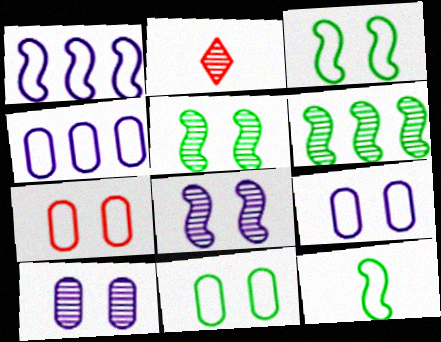[[2, 6, 10], 
[7, 9, 11]]